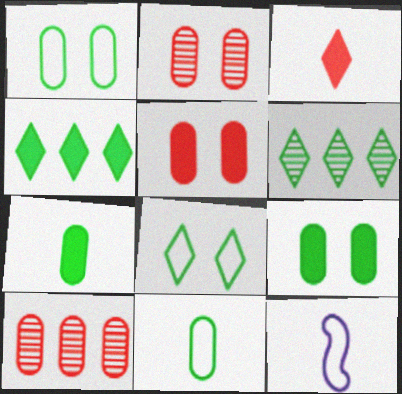[[2, 4, 12], 
[5, 6, 12]]